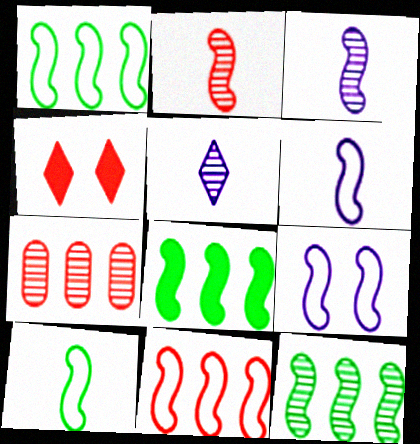[[1, 8, 12], 
[2, 8, 9], 
[9, 10, 11]]